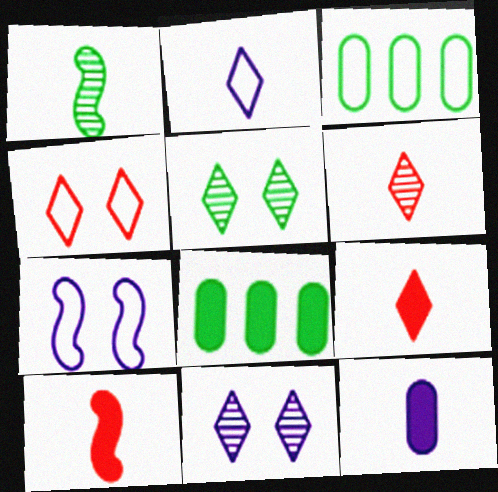[[3, 10, 11], 
[6, 7, 8]]